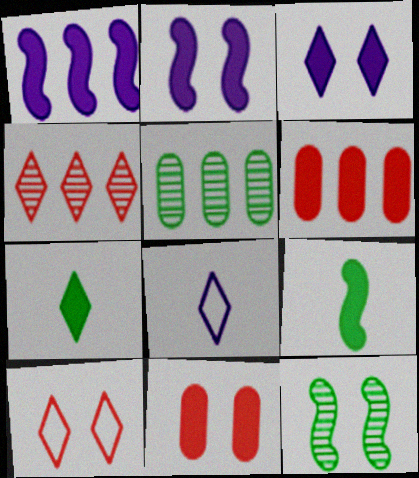[[1, 7, 11], 
[2, 6, 7], 
[3, 6, 9], 
[6, 8, 12]]